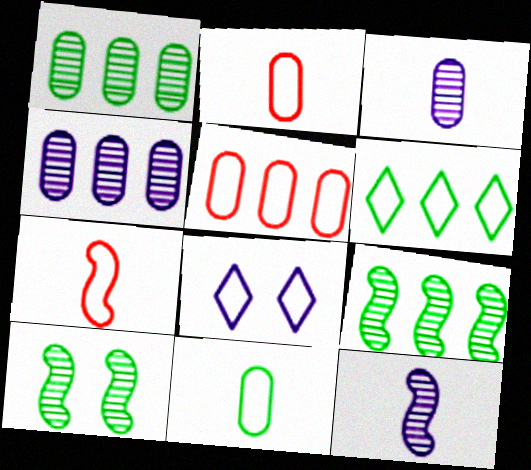[]